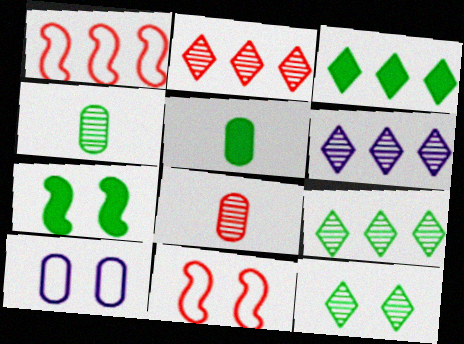[[2, 6, 9], 
[3, 5, 7], 
[5, 6, 11]]